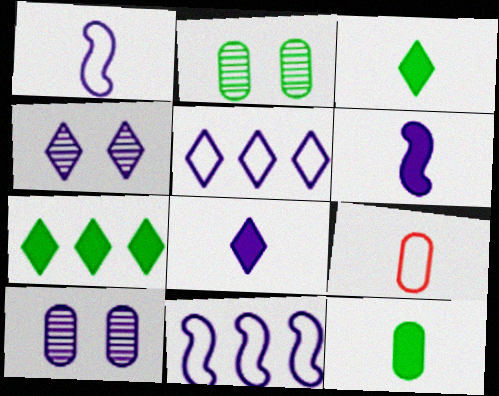[[4, 5, 8], 
[5, 6, 10], 
[8, 10, 11]]